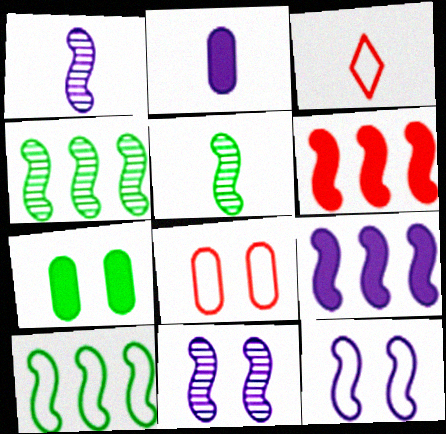[[1, 9, 12], 
[2, 3, 5], 
[5, 6, 12]]